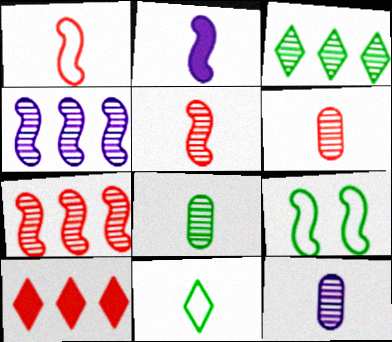[[2, 6, 11], 
[2, 7, 9], 
[6, 8, 12], 
[9, 10, 12]]